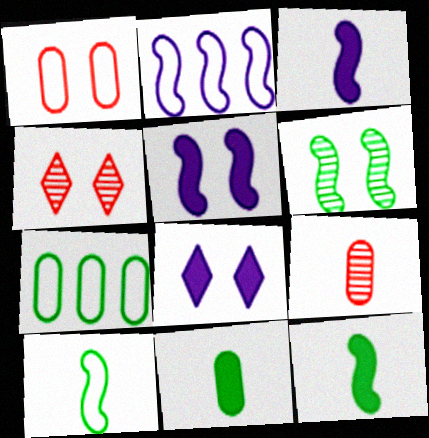[[1, 6, 8], 
[2, 4, 11], 
[3, 4, 7]]